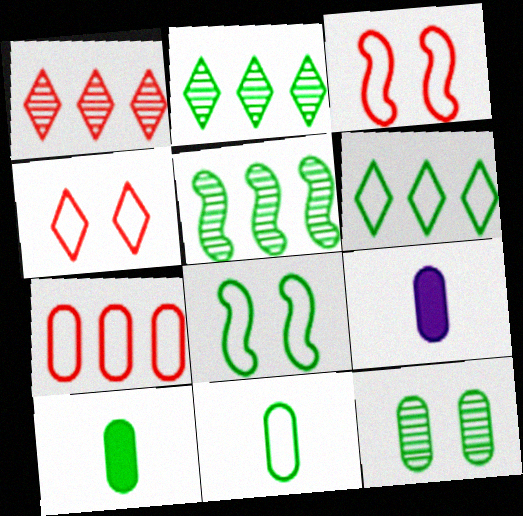[[1, 8, 9], 
[2, 3, 9], 
[2, 8, 10], 
[4, 5, 9], 
[6, 8, 11], 
[7, 9, 12]]